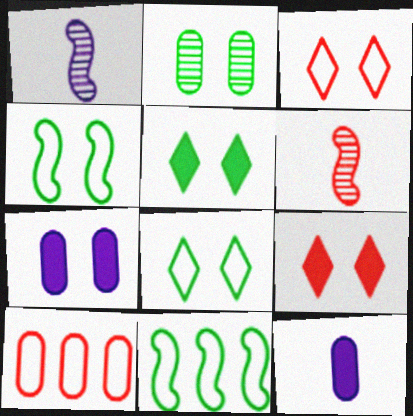[[1, 5, 10], 
[2, 4, 5], 
[2, 10, 12], 
[6, 9, 10]]